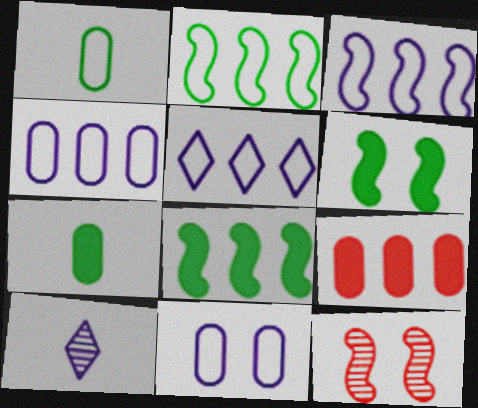[[3, 4, 5], 
[5, 7, 12]]